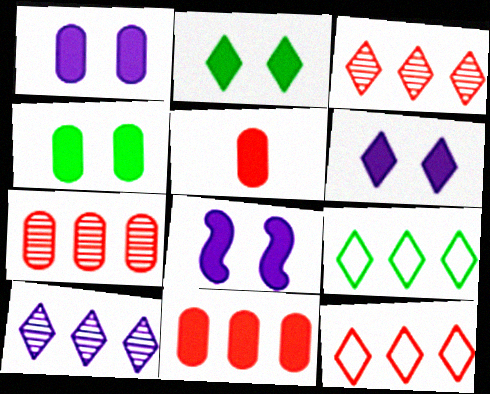[[1, 6, 8]]